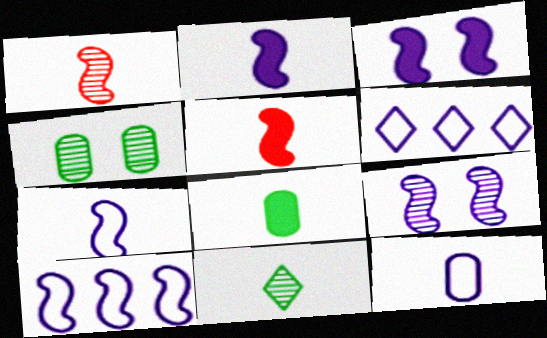[[2, 9, 10], 
[4, 5, 6], 
[5, 11, 12]]